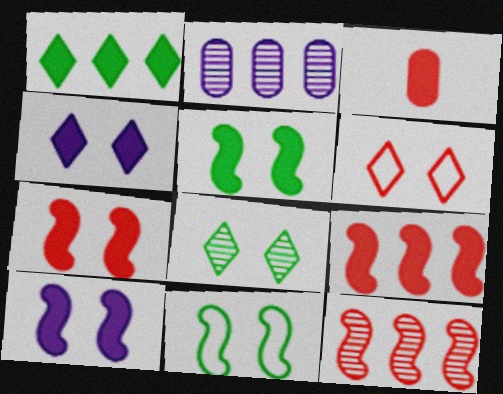[[1, 3, 10], 
[3, 6, 12], 
[4, 6, 8], 
[5, 7, 10]]